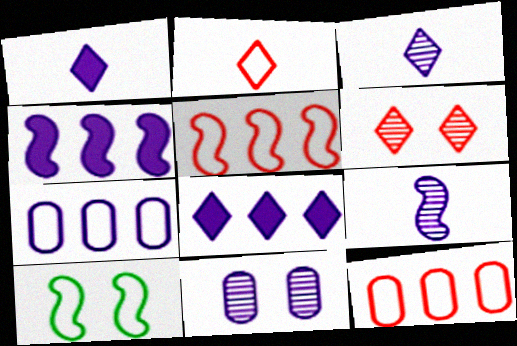[[2, 7, 10]]